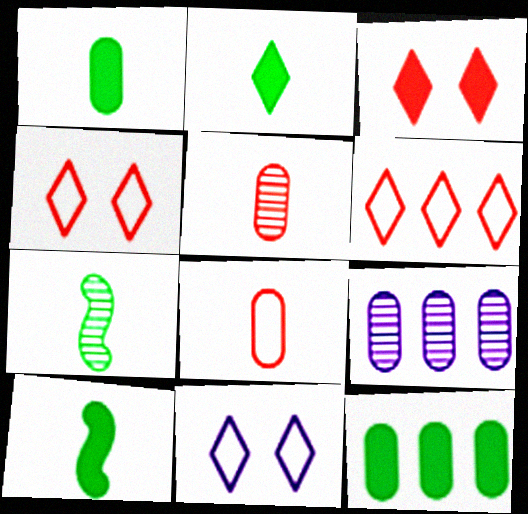[[1, 2, 10], 
[4, 9, 10]]